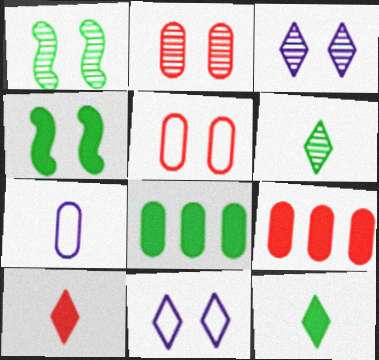[[1, 2, 3], 
[2, 4, 11], 
[2, 7, 8], 
[3, 4, 5], 
[4, 8, 12]]